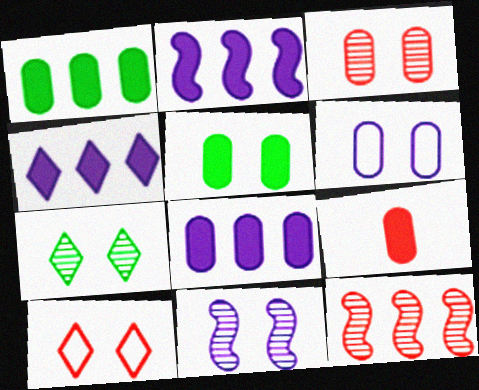[[2, 4, 8], 
[3, 5, 6], 
[3, 7, 11], 
[5, 8, 9], 
[5, 10, 11], 
[9, 10, 12]]